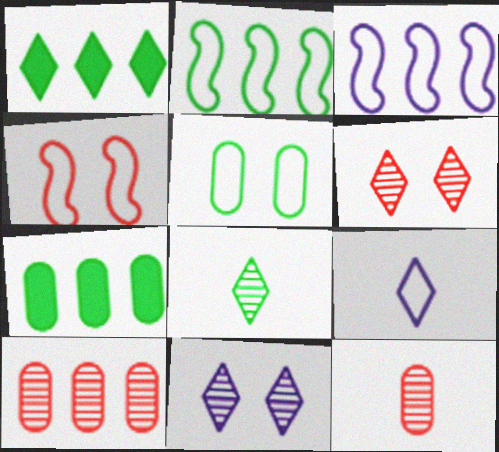[[1, 3, 10], 
[1, 6, 9]]